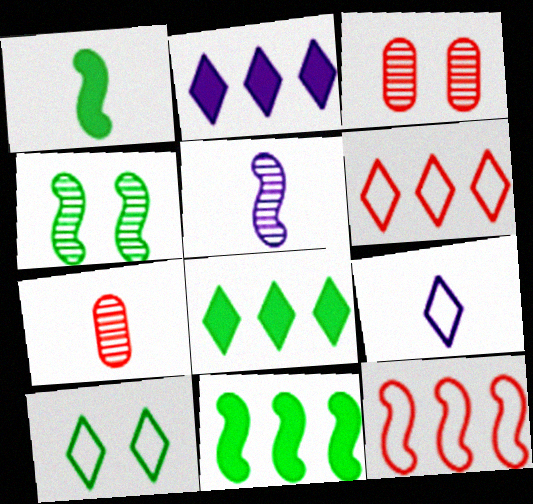[[1, 7, 9], 
[3, 9, 11], 
[6, 9, 10]]